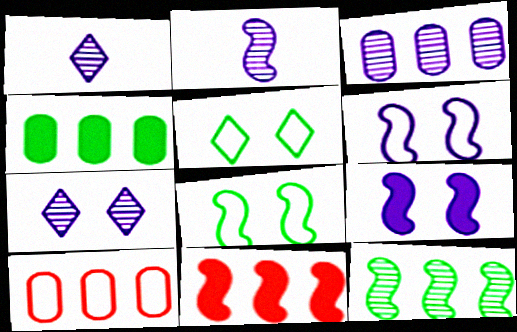[[2, 3, 7], 
[2, 8, 11], 
[3, 4, 10]]